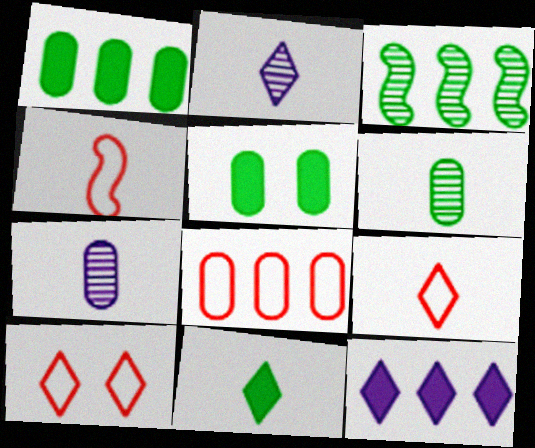[[2, 9, 11], 
[3, 8, 12], 
[4, 7, 11], 
[4, 8, 10], 
[5, 7, 8]]